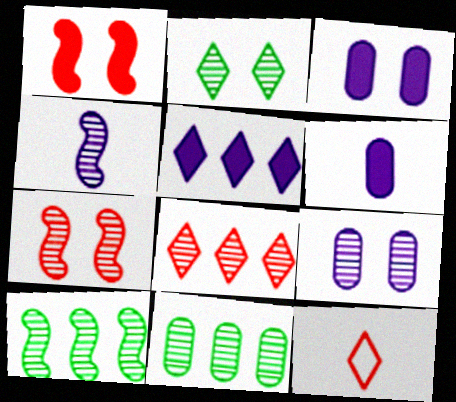[[2, 5, 12], 
[2, 7, 9], 
[3, 10, 12], 
[4, 7, 10]]